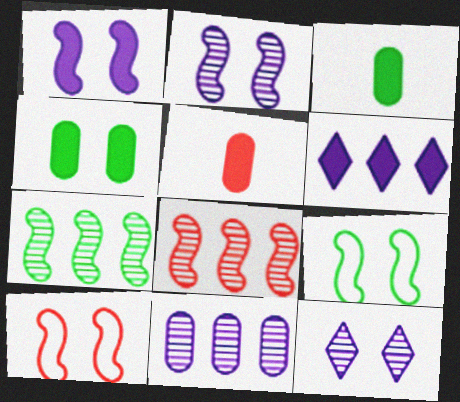[[4, 10, 12]]